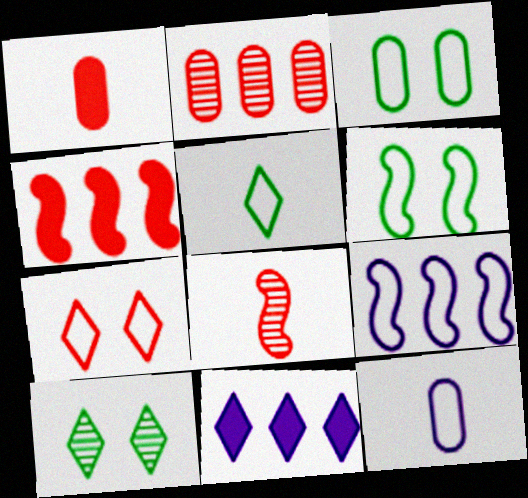[[1, 9, 10], 
[3, 8, 11], 
[4, 10, 12]]